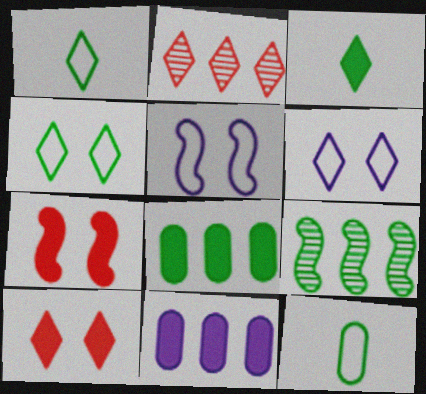[[2, 3, 6], 
[3, 7, 11]]